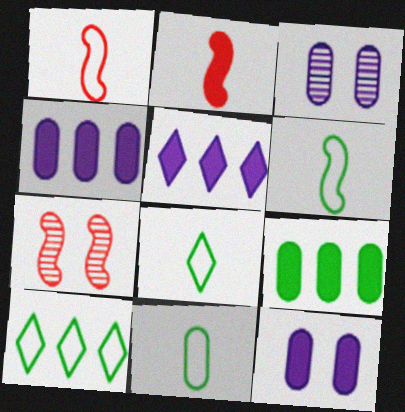[[2, 3, 10], 
[4, 7, 8], 
[5, 7, 11], 
[6, 8, 11]]